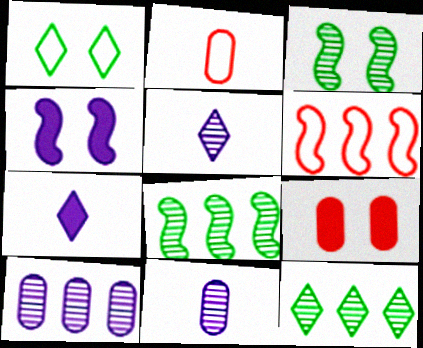[[2, 4, 12]]